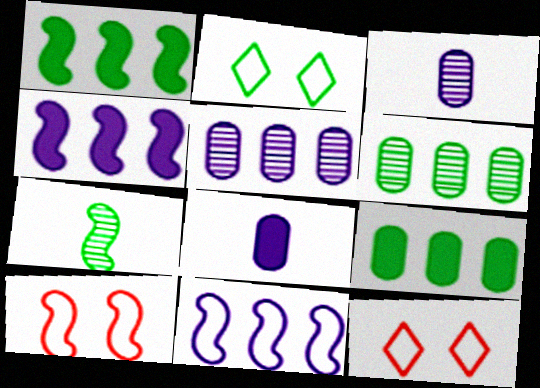[[1, 3, 12], 
[2, 7, 9], 
[4, 7, 10]]